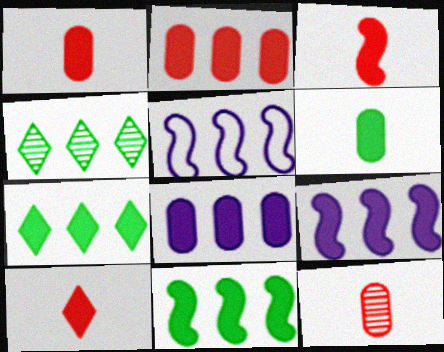[[1, 3, 10], 
[2, 4, 5], 
[2, 7, 9]]